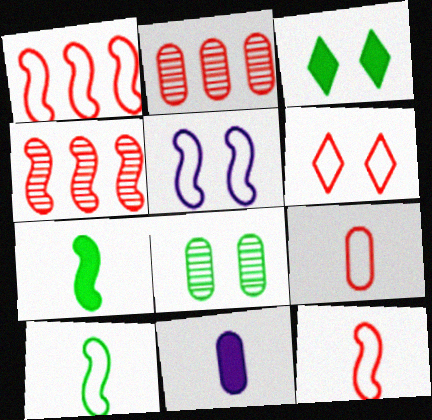[[1, 5, 10], 
[1, 6, 9], 
[4, 5, 7]]